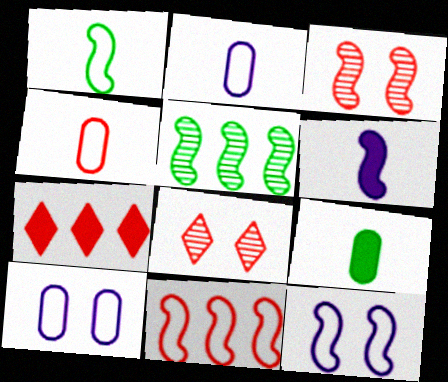[[1, 11, 12], 
[3, 4, 7]]